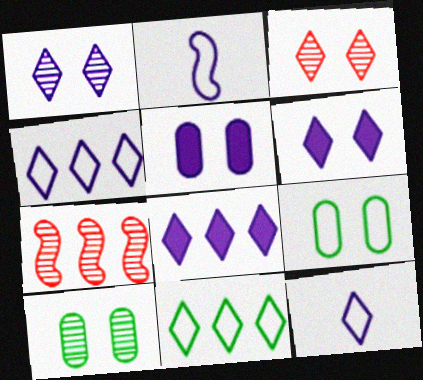[[1, 8, 12]]